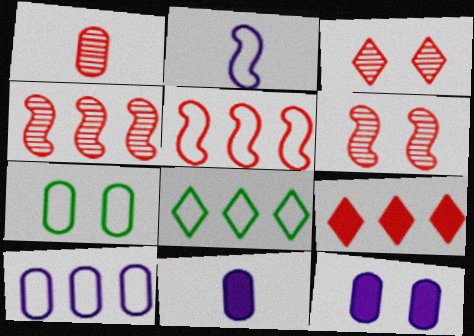[[1, 3, 4], 
[5, 8, 10], 
[6, 8, 11]]